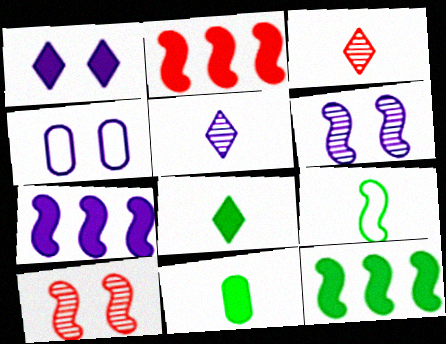[[1, 2, 11], 
[1, 4, 6], 
[2, 6, 9], 
[2, 7, 12], 
[3, 4, 12], 
[4, 5, 7], 
[7, 9, 10]]